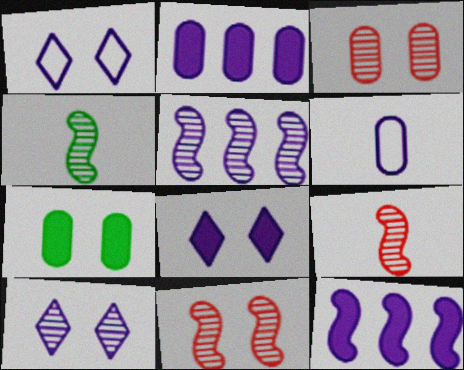[[1, 7, 11], 
[1, 8, 10], 
[4, 5, 11], 
[5, 6, 8], 
[6, 10, 12]]